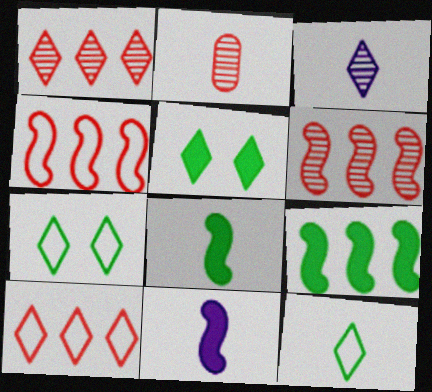[[2, 11, 12], 
[3, 5, 10]]